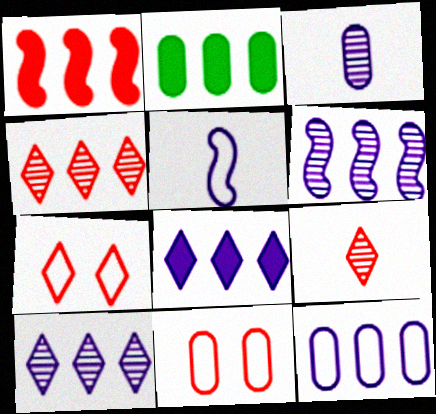[[1, 2, 8], 
[1, 9, 11], 
[2, 3, 11], 
[6, 8, 12]]